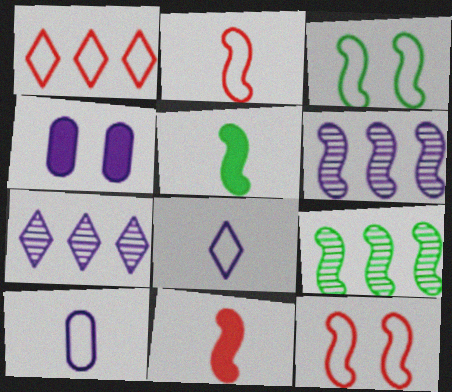[[1, 3, 10], 
[3, 5, 9], 
[3, 6, 11], 
[4, 6, 8], 
[5, 6, 12]]